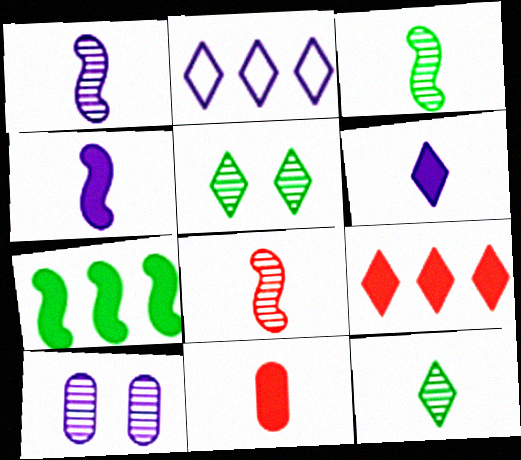[[1, 3, 8], 
[2, 4, 10]]